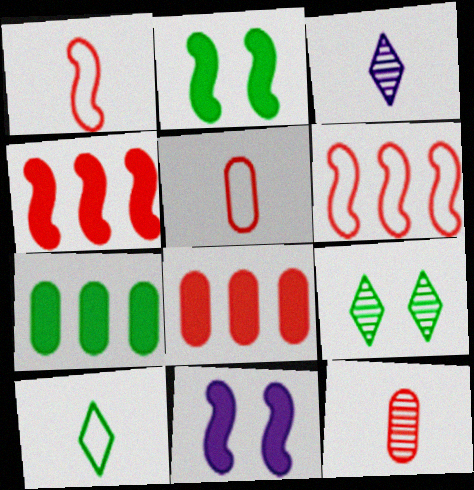[]